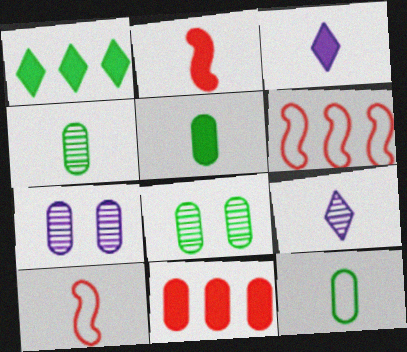[[1, 7, 10], 
[2, 3, 5], 
[2, 9, 12], 
[3, 4, 10], 
[3, 6, 8], 
[4, 5, 12], 
[5, 9, 10], 
[7, 11, 12]]